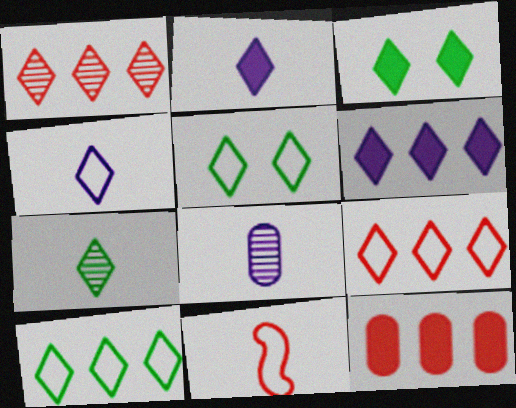[[1, 2, 5], 
[1, 3, 4], 
[1, 6, 10], 
[3, 7, 10], 
[4, 5, 9]]